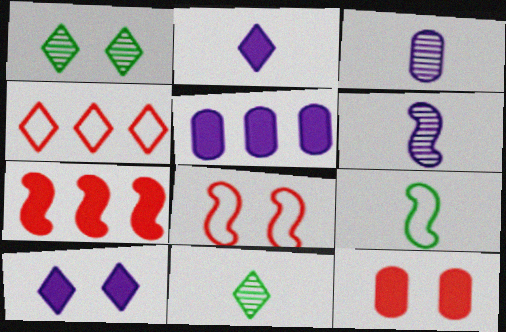[[1, 2, 4], 
[4, 10, 11], 
[5, 8, 11]]